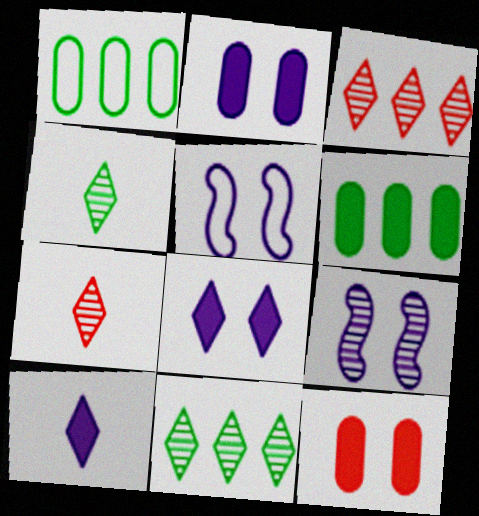[[5, 6, 7]]